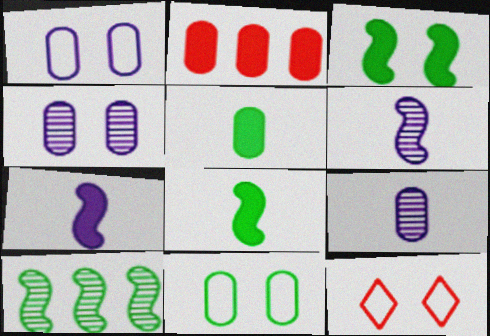[[2, 9, 11], 
[3, 4, 12]]